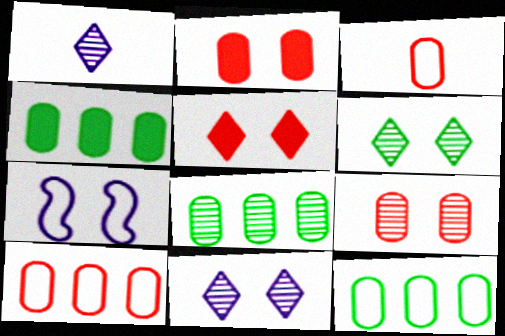[[2, 6, 7], 
[4, 8, 12]]